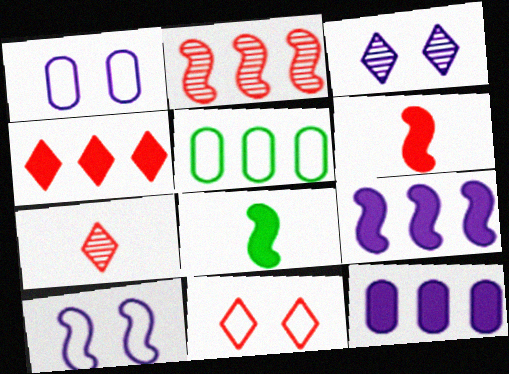[[2, 8, 10], 
[3, 5, 6], 
[4, 7, 11]]